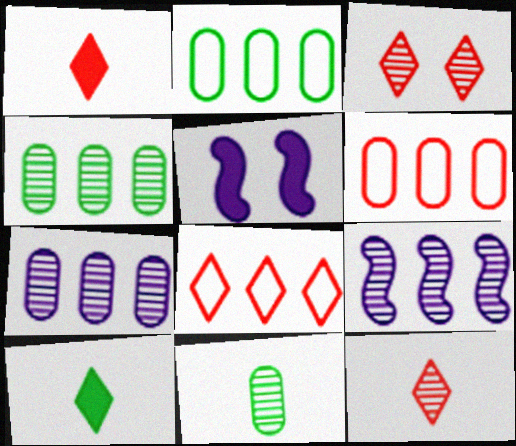[[1, 3, 8], 
[2, 5, 12], 
[3, 9, 11], 
[5, 8, 11]]